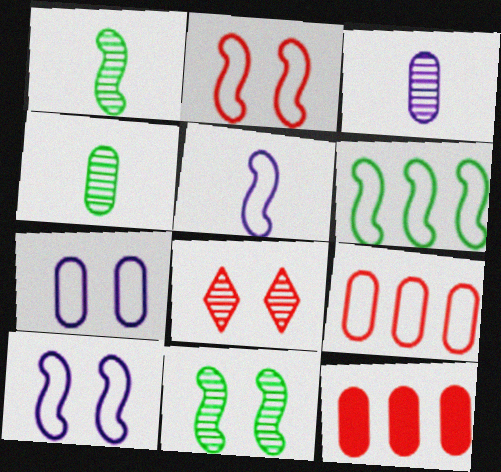[[2, 5, 6], 
[4, 7, 12]]